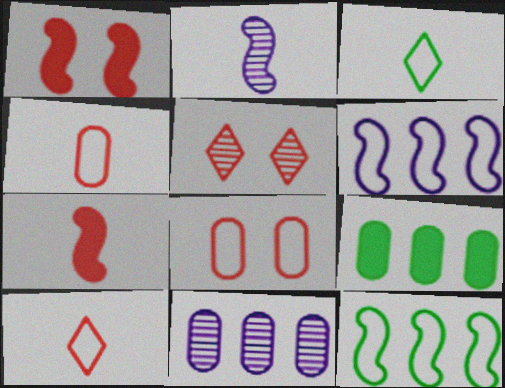[[1, 2, 12], 
[1, 3, 11], 
[1, 5, 8], 
[3, 6, 8]]